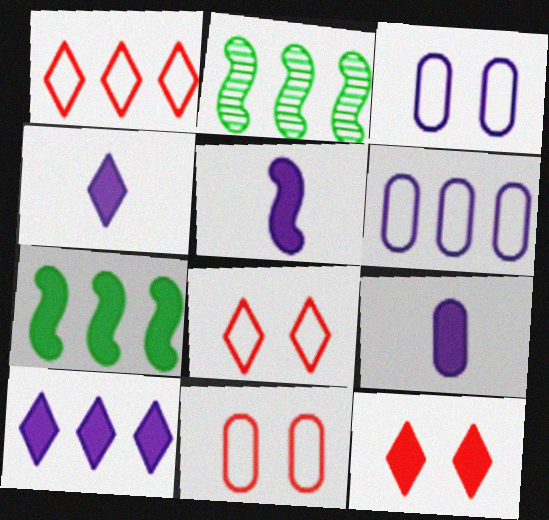[[2, 4, 11], 
[2, 8, 9], 
[4, 5, 9], 
[7, 9, 12]]